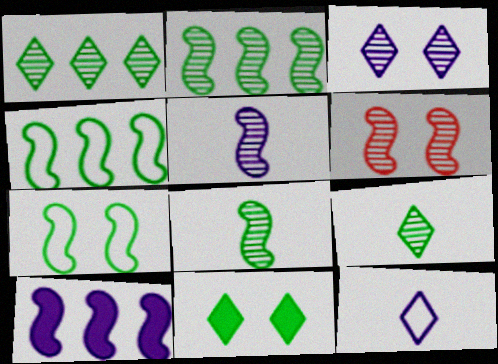[[2, 5, 6]]